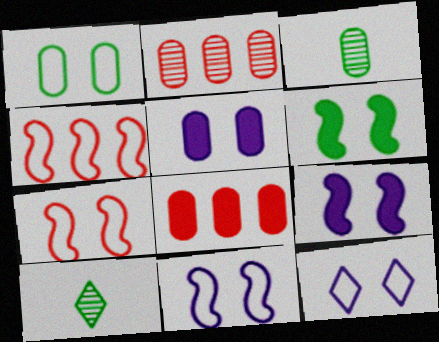[[1, 7, 12], 
[4, 5, 10], 
[8, 10, 11]]